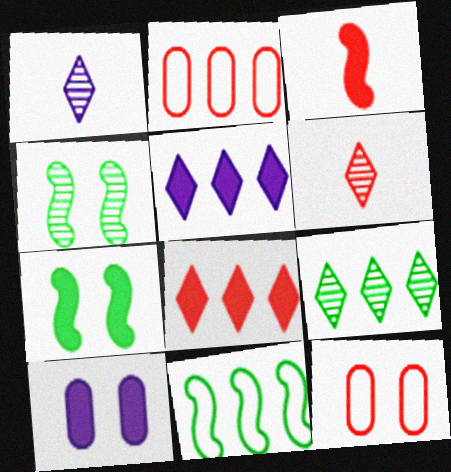[[1, 2, 7], 
[6, 10, 11]]